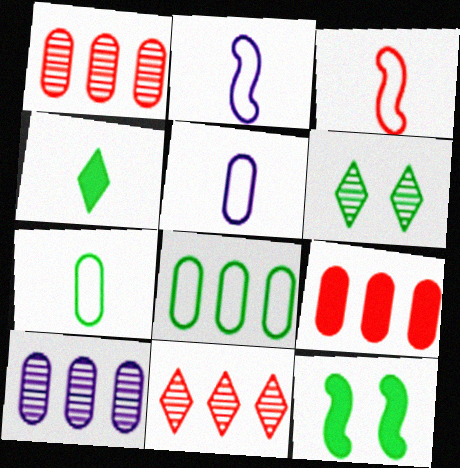[[2, 6, 9], 
[5, 11, 12], 
[8, 9, 10]]